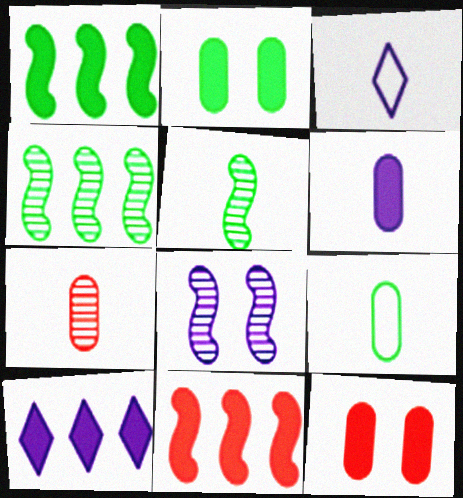[[3, 4, 12], 
[6, 7, 9]]